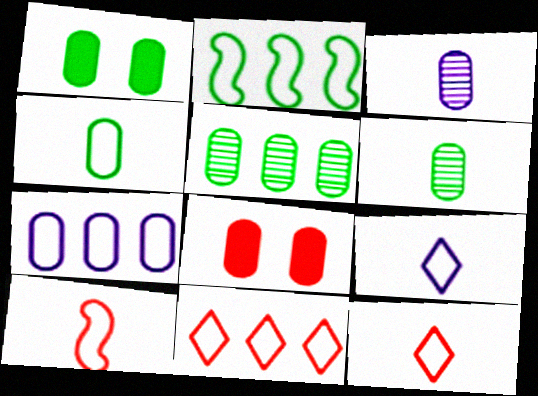[[1, 4, 5], 
[2, 7, 11], 
[4, 9, 10], 
[6, 7, 8]]